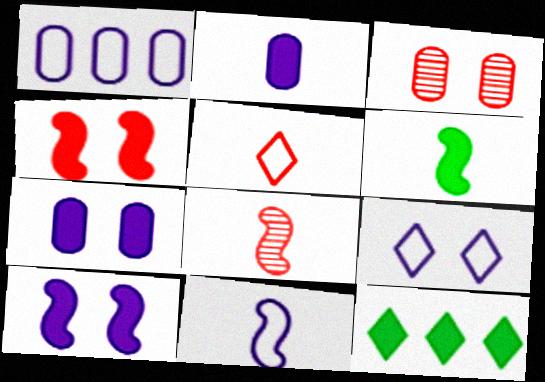[[1, 9, 11], 
[2, 4, 12], 
[3, 11, 12], 
[6, 8, 11]]